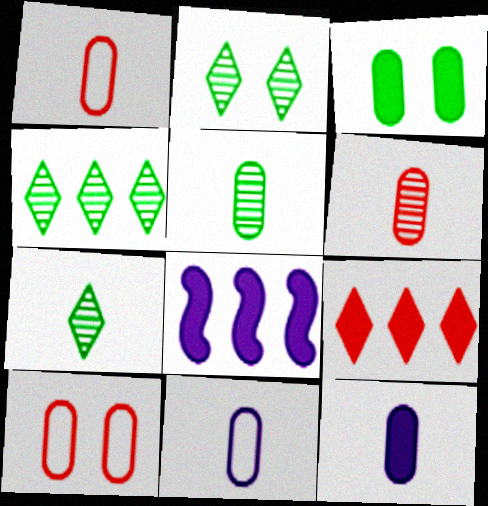[[1, 2, 8], 
[1, 5, 12], 
[2, 4, 7], 
[7, 8, 10]]